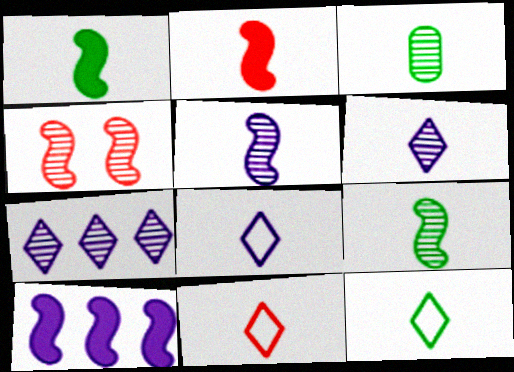[[1, 3, 12], 
[2, 3, 8], 
[3, 4, 7], 
[8, 11, 12]]